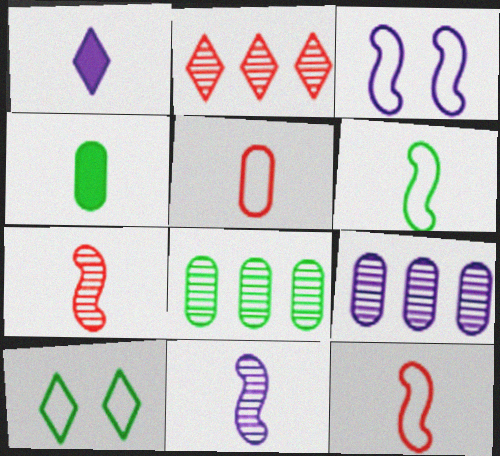[[1, 2, 10], 
[1, 3, 9], 
[2, 3, 4]]